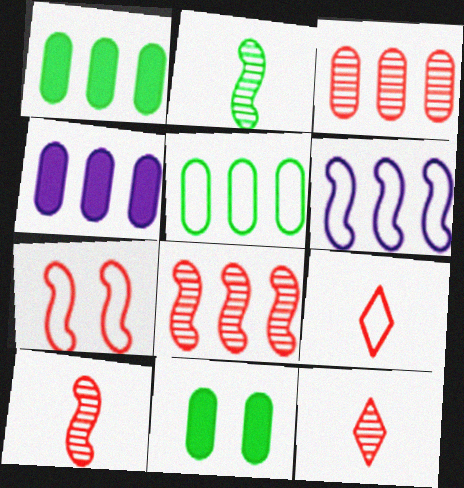[[3, 4, 5], 
[6, 11, 12]]